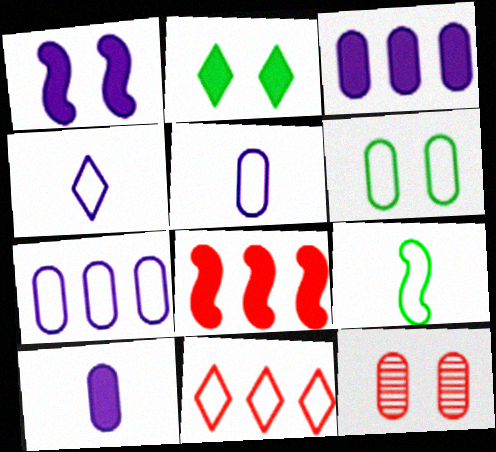[[2, 8, 10]]